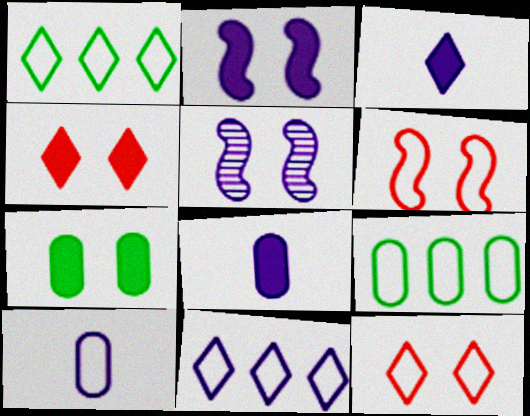[[1, 6, 10], 
[2, 4, 7], 
[5, 7, 12], 
[5, 8, 11]]